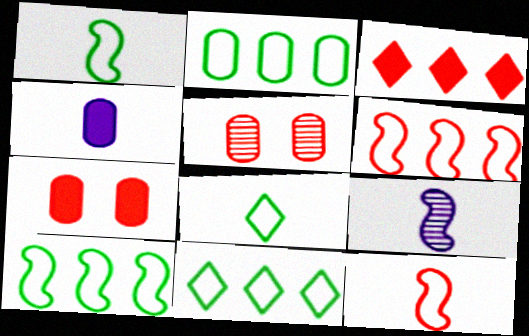[[2, 4, 5], 
[2, 10, 11], 
[3, 5, 12], 
[7, 9, 11]]